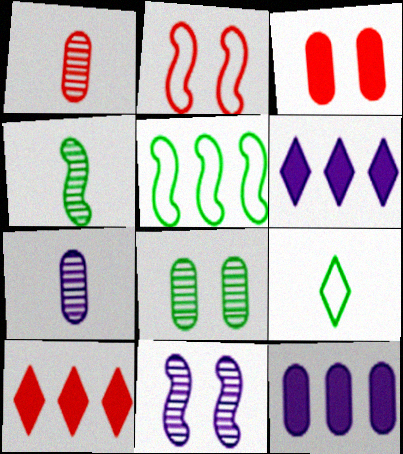[[1, 2, 10]]